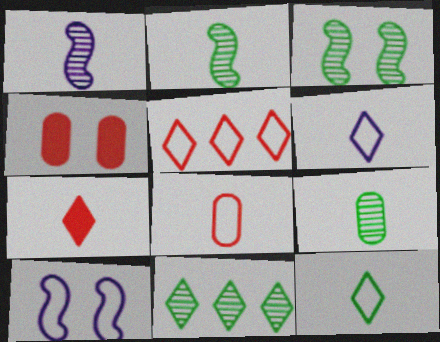[[3, 9, 11]]